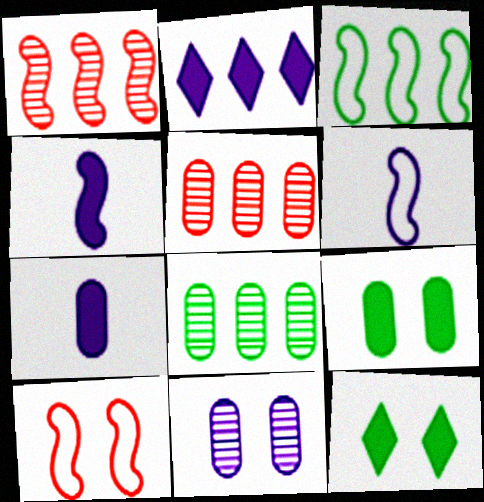[[2, 3, 5], 
[2, 6, 11], 
[3, 6, 10], 
[5, 6, 12], 
[10, 11, 12]]